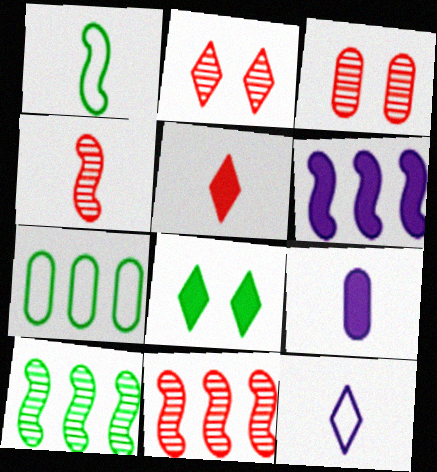[[3, 7, 9]]